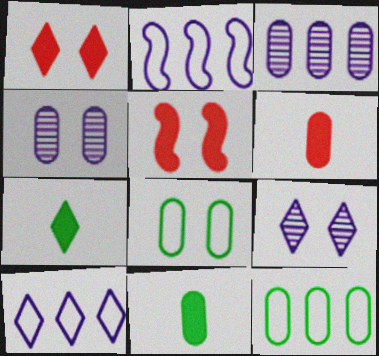[[3, 6, 8], 
[4, 6, 12], 
[5, 8, 9]]